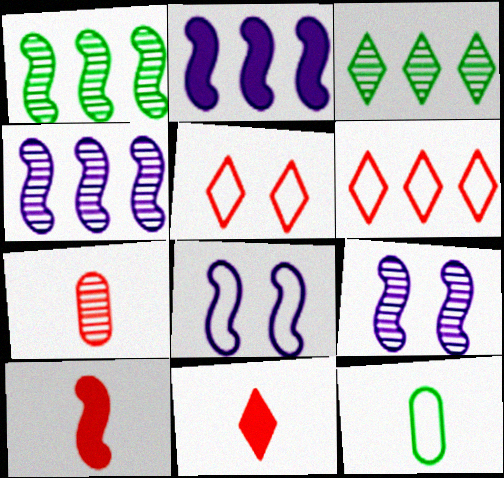[[1, 8, 10], 
[3, 7, 9], 
[6, 8, 12]]